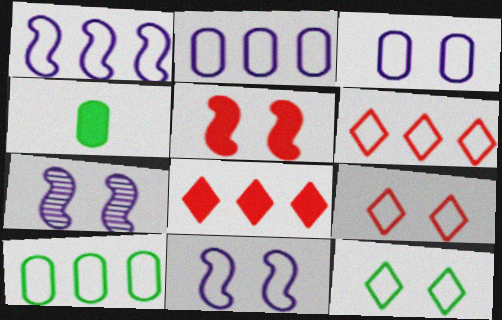[[1, 6, 10], 
[4, 6, 7]]